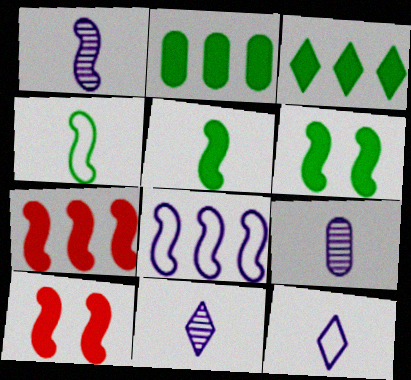[[1, 9, 11]]